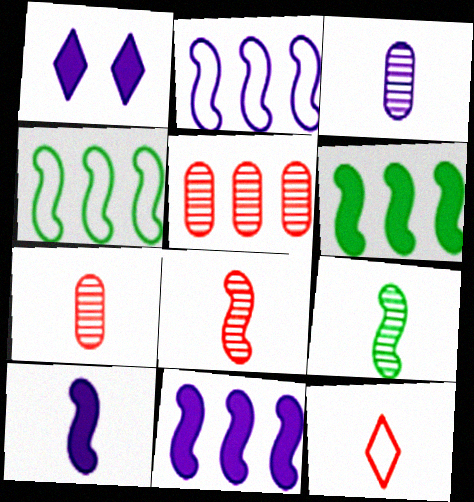[[1, 2, 3], 
[1, 4, 7]]